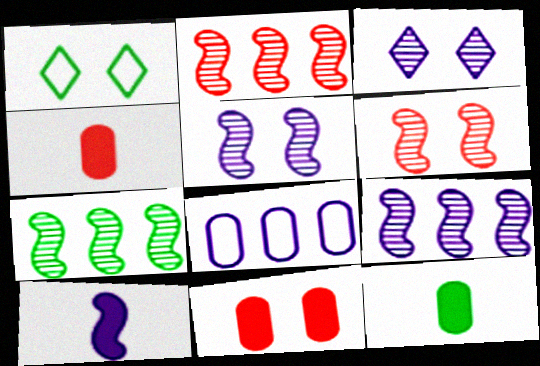[[1, 4, 9], 
[1, 5, 11], 
[1, 7, 12], 
[2, 7, 9], 
[3, 8, 10]]